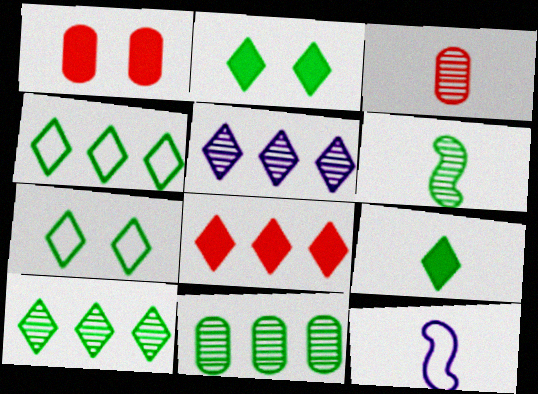[[1, 10, 12], 
[3, 9, 12], 
[4, 5, 8], 
[7, 9, 10]]